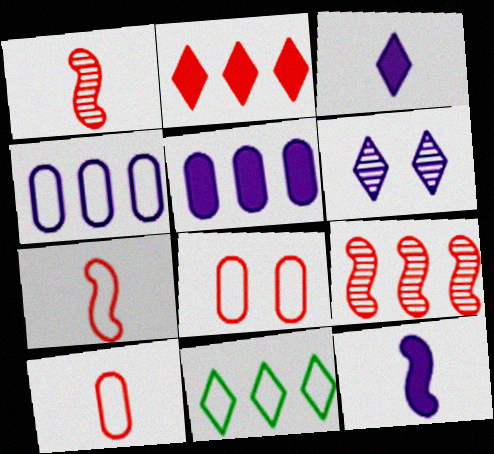[[1, 2, 8], 
[4, 6, 12], 
[5, 9, 11]]